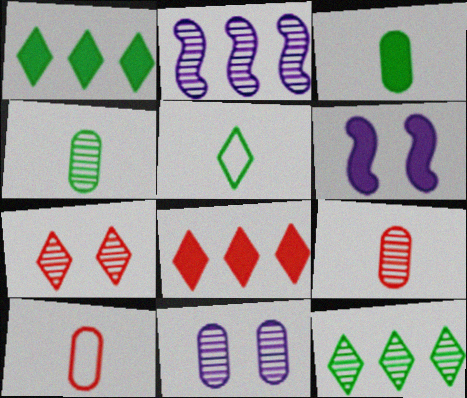[[2, 4, 7], 
[3, 6, 8], 
[6, 10, 12]]